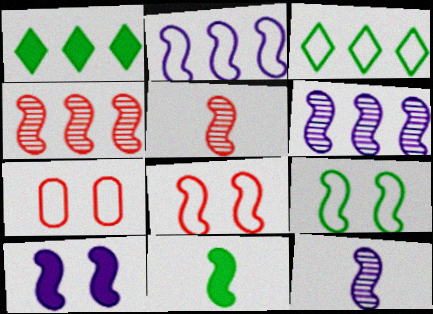[[1, 7, 12], 
[2, 10, 12], 
[6, 8, 11]]